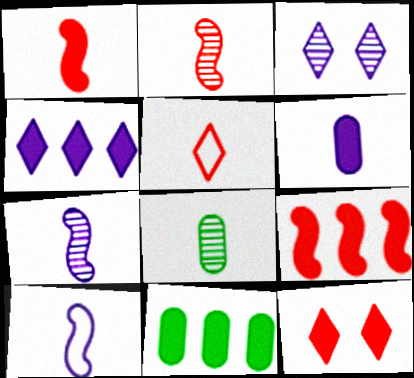[[4, 9, 11]]